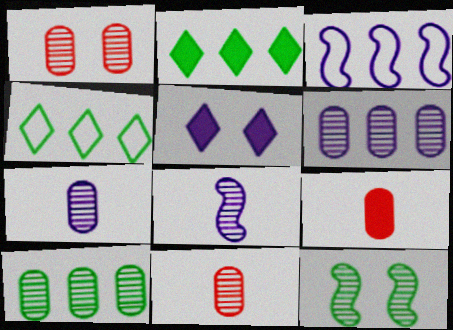[[1, 7, 10], 
[3, 5, 7]]